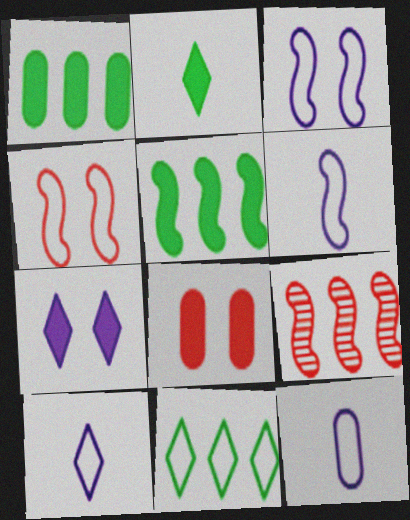[[4, 11, 12], 
[6, 10, 12]]